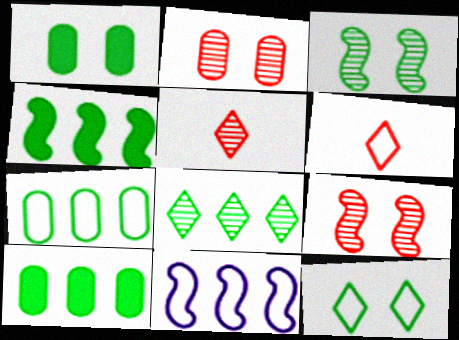[[1, 3, 12], 
[1, 5, 11], 
[4, 7, 8]]